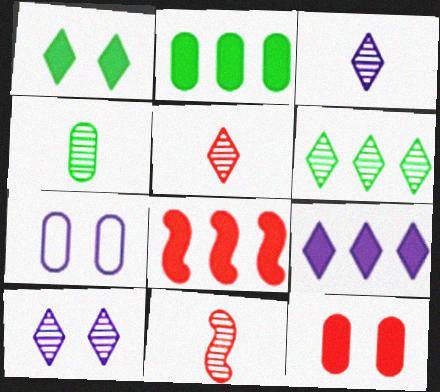[[2, 8, 9], 
[3, 4, 11], 
[5, 6, 10]]